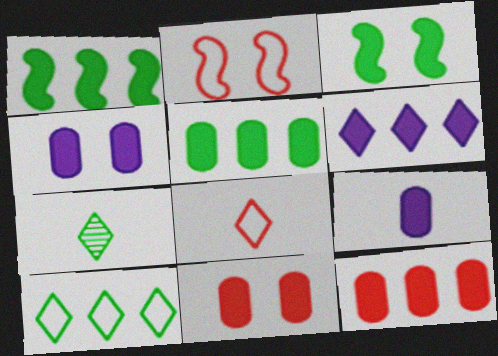[[1, 6, 12], 
[5, 9, 11]]